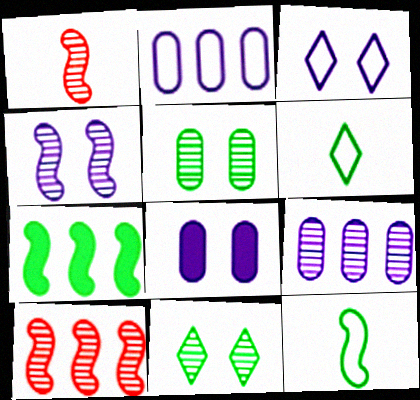[[1, 9, 11], 
[3, 4, 8], 
[5, 6, 7], 
[6, 8, 10]]